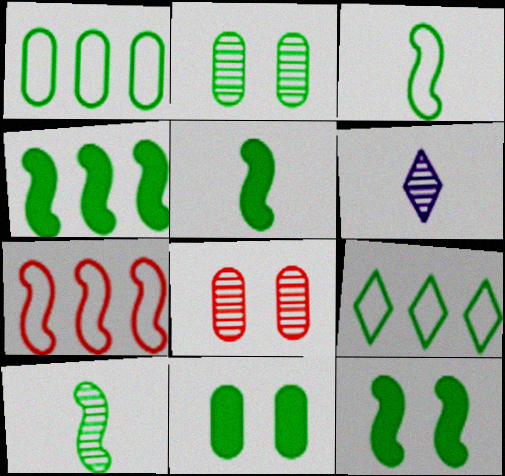[[2, 5, 9], 
[3, 5, 10], 
[4, 5, 12], 
[6, 7, 11], 
[9, 10, 11]]